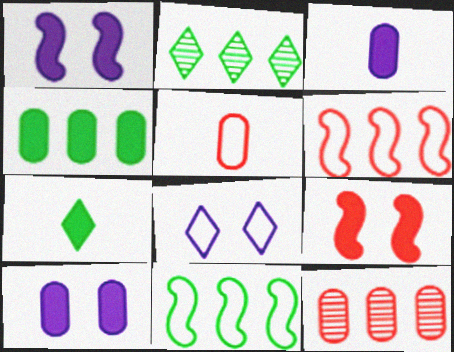[[1, 2, 5], 
[2, 4, 11], 
[5, 8, 11]]